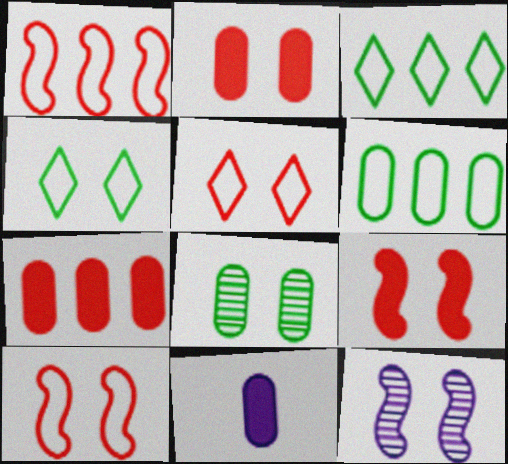[[2, 4, 12]]